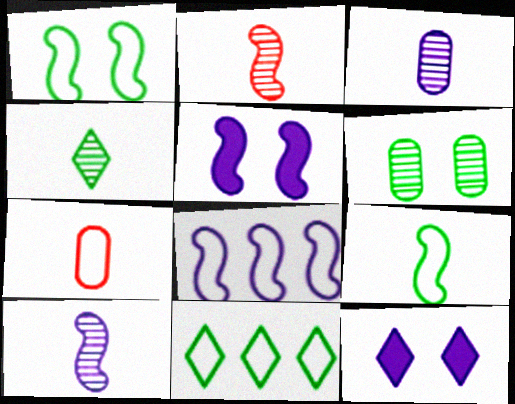[[2, 3, 4], 
[3, 8, 12], 
[5, 8, 10]]